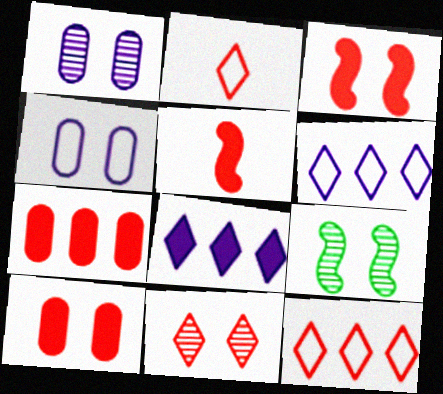[[1, 9, 11]]